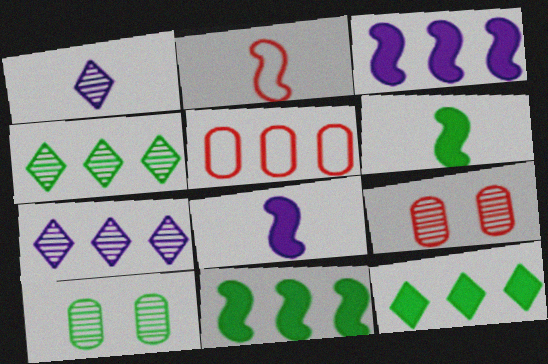[[3, 4, 5], 
[5, 7, 11]]